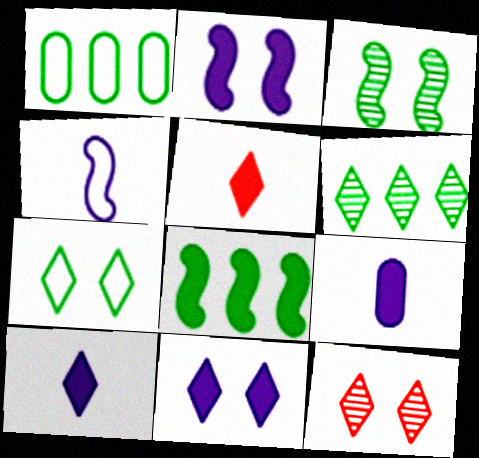[[1, 6, 8], 
[7, 11, 12]]